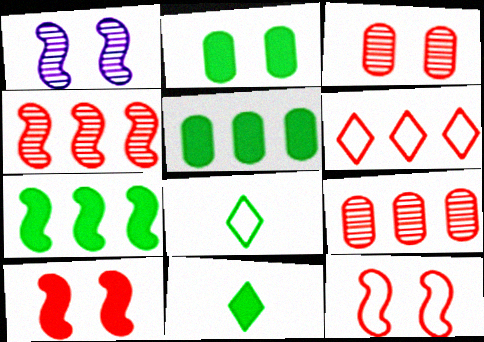[[2, 7, 11]]